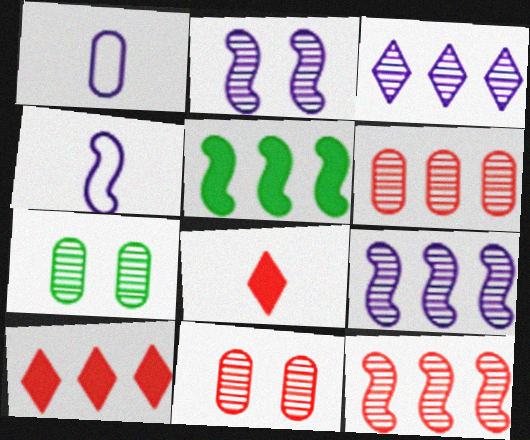[[4, 7, 10]]